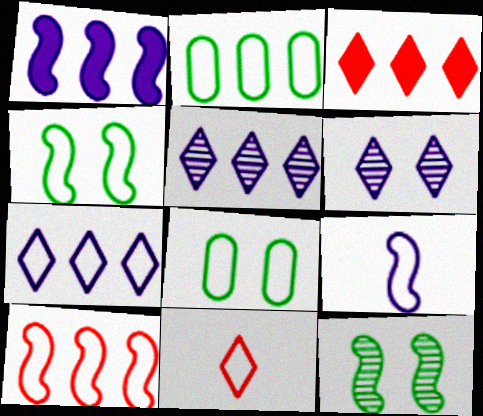[[2, 7, 10], 
[4, 9, 10]]